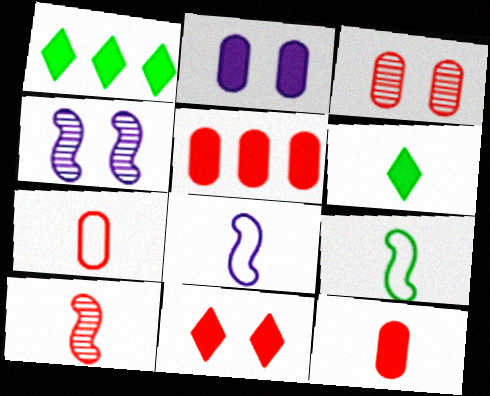[[1, 3, 8], 
[1, 4, 7], 
[3, 5, 7]]